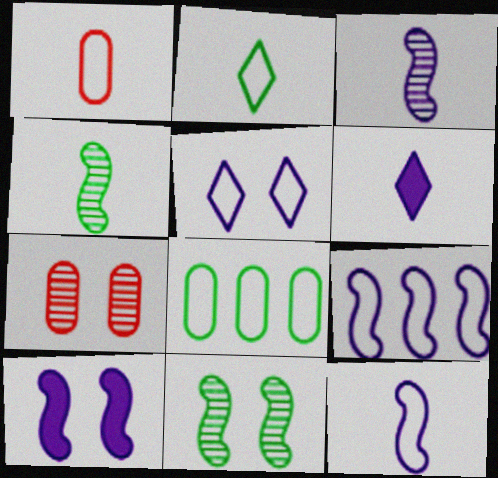[[1, 2, 12], 
[1, 4, 6], 
[3, 9, 10]]